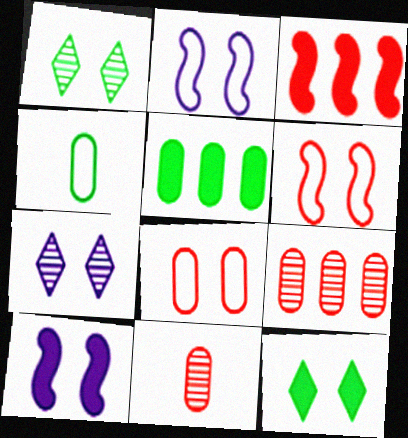[[1, 8, 10], 
[3, 4, 7]]